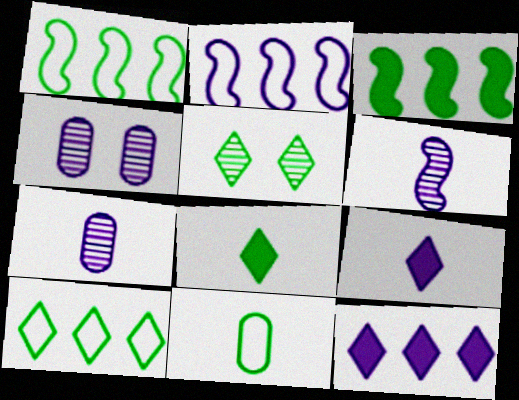[[2, 4, 9], 
[3, 5, 11], 
[5, 8, 10]]